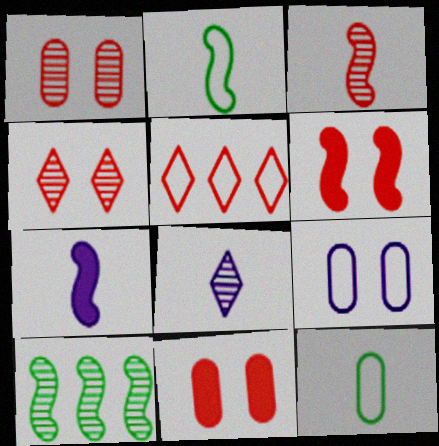[[1, 8, 10], 
[2, 3, 7], 
[2, 5, 9], 
[3, 5, 11]]